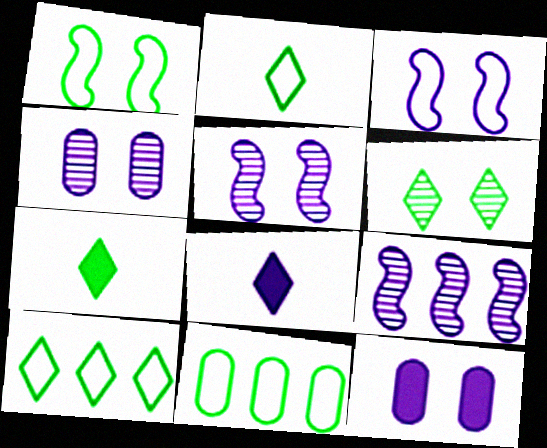[[1, 2, 11], 
[6, 7, 10]]